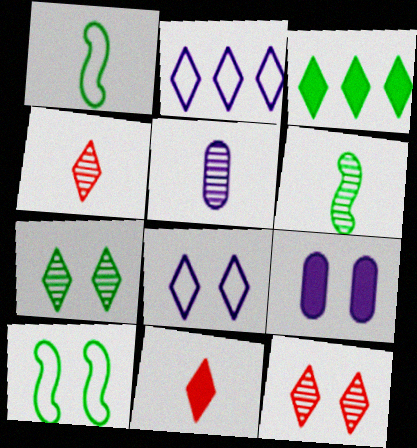[[1, 5, 11], 
[2, 7, 11], 
[3, 4, 8], 
[4, 5, 6], 
[9, 10, 12]]